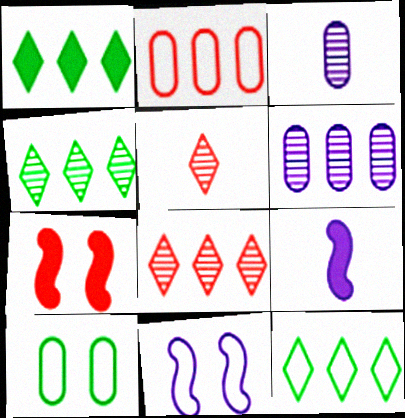[[1, 4, 12], 
[2, 5, 7], 
[3, 7, 12], 
[8, 9, 10]]